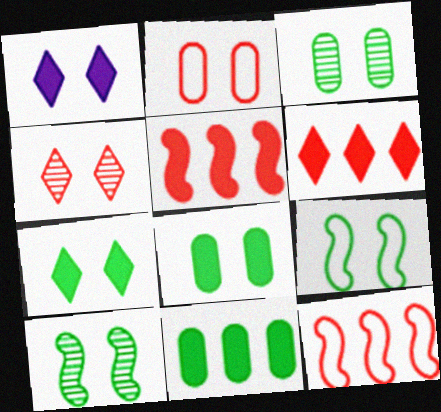[[1, 2, 10], 
[3, 7, 9]]